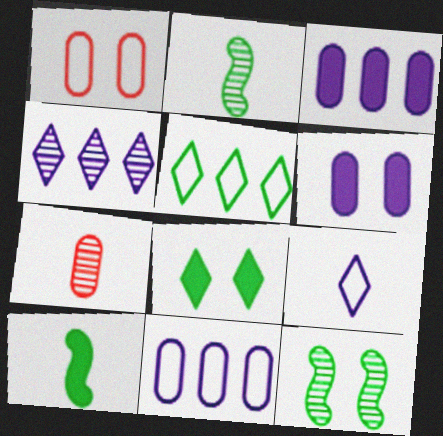[[1, 4, 10], 
[4, 7, 12], 
[7, 9, 10]]